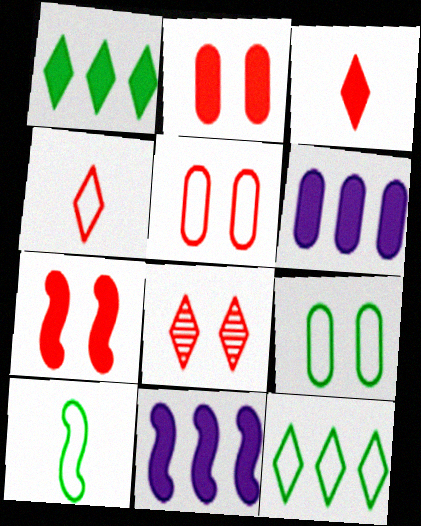[[5, 7, 8], 
[6, 8, 10], 
[9, 10, 12]]